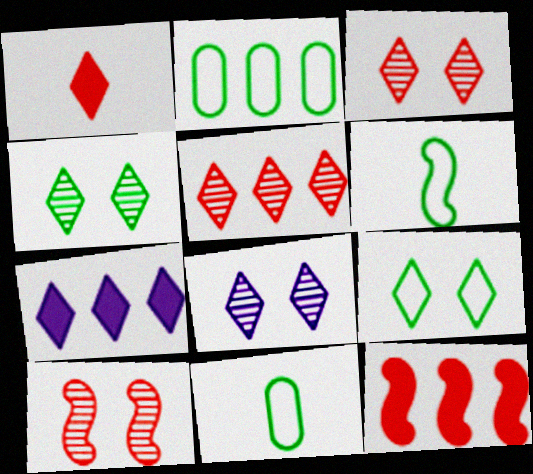[[2, 6, 9], 
[3, 4, 8], 
[7, 10, 11], 
[8, 11, 12]]